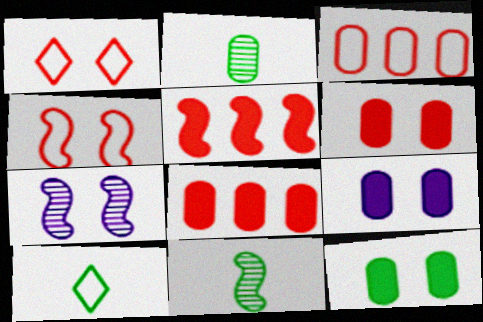[[1, 7, 12], 
[2, 3, 9], 
[6, 9, 12], 
[7, 8, 10]]